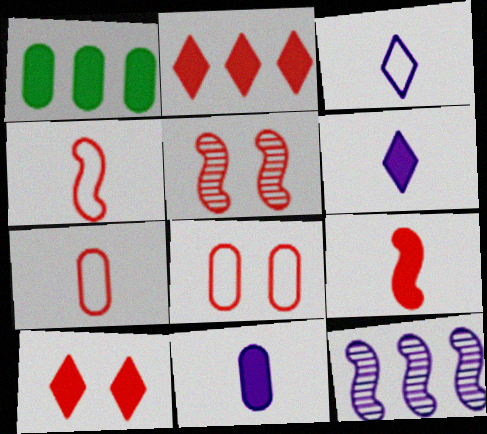[[1, 3, 5], 
[2, 5, 7], 
[5, 8, 10]]